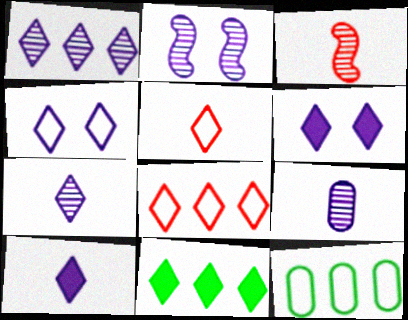[[1, 2, 9], 
[1, 4, 10], 
[1, 8, 11], 
[3, 6, 12]]